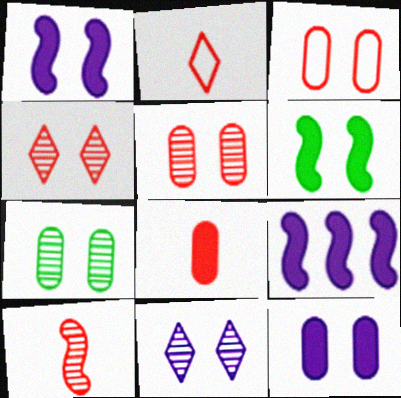[[2, 7, 9], 
[2, 8, 10], 
[3, 6, 11], 
[3, 7, 12]]